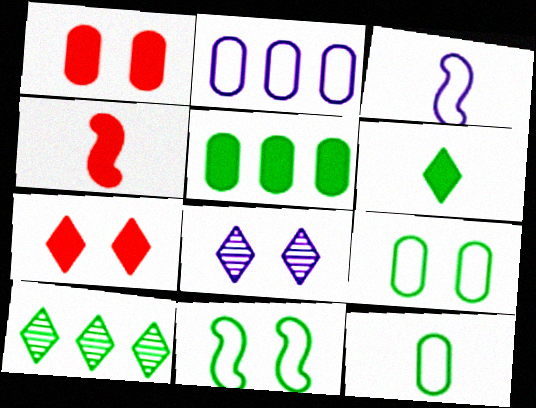[[1, 3, 10], 
[1, 8, 11]]